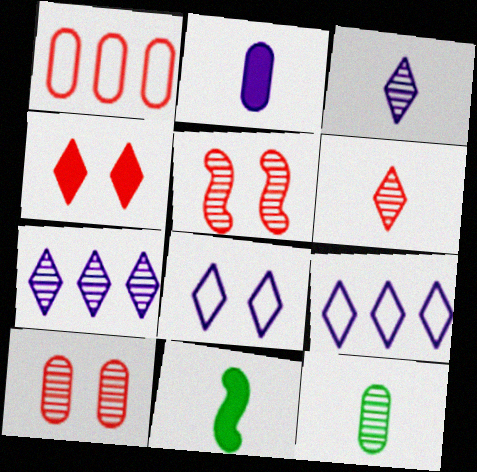[[5, 7, 12], 
[9, 10, 11]]